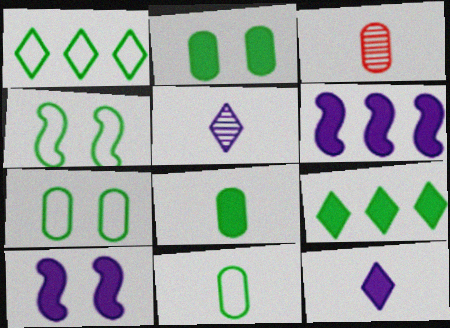[[1, 3, 10], 
[1, 4, 11]]